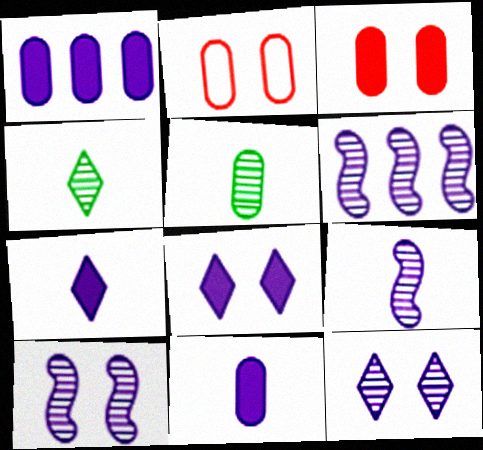[[1, 2, 5], 
[6, 9, 10]]